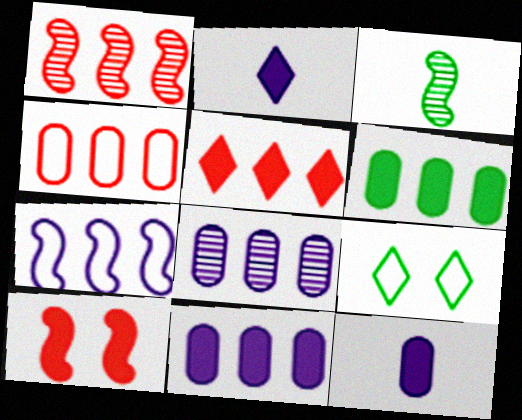[[1, 4, 5], 
[1, 9, 12], 
[2, 6, 10], 
[3, 6, 9], 
[3, 7, 10], 
[4, 6, 8]]